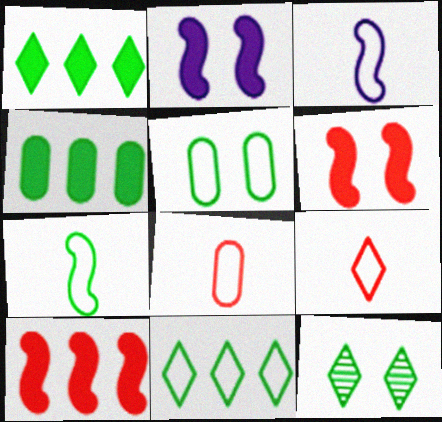[[4, 7, 12], 
[5, 7, 11]]